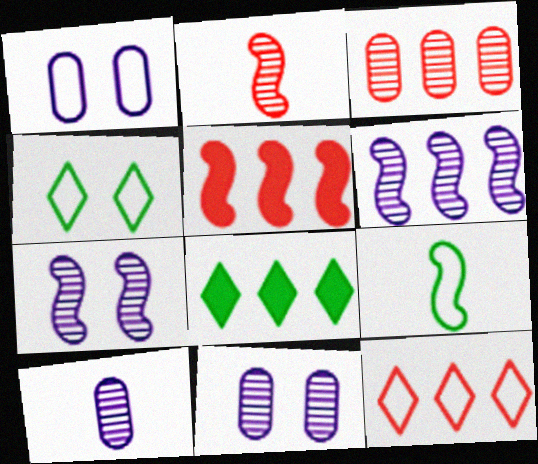[[1, 2, 8], 
[1, 9, 12], 
[3, 5, 12], 
[4, 5, 10], 
[5, 7, 9]]